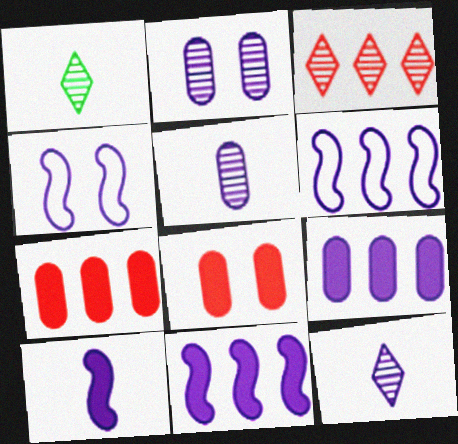[[1, 4, 7], 
[1, 6, 8], 
[4, 9, 12]]